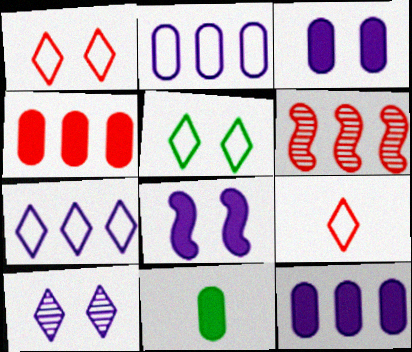[[3, 4, 11], 
[5, 7, 9]]